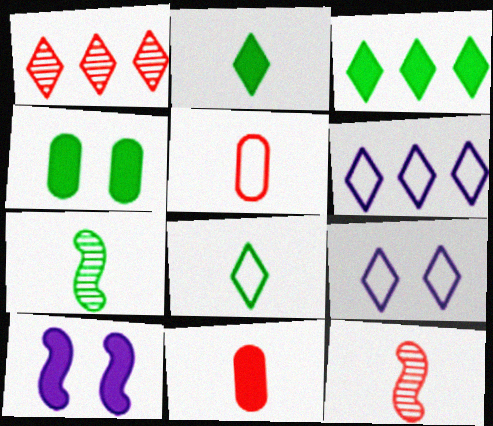[[1, 2, 9], 
[1, 3, 6], 
[3, 10, 11], 
[4, 6, 12]]